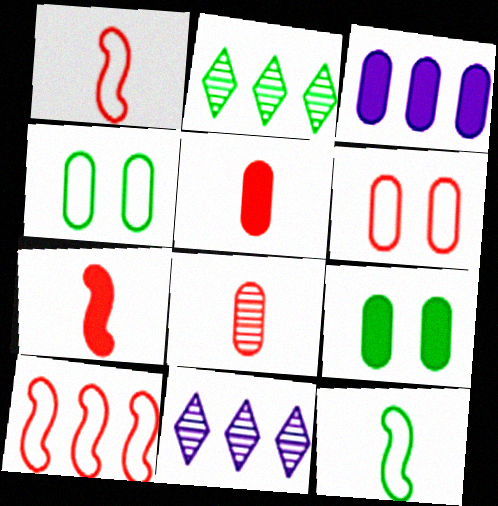[[1, 9, 11], 
[2, 3, 10], 
[2, 9, 12], 
[3, 4, 8], 
[3, 5, 9], 
[4, 7, 11]]